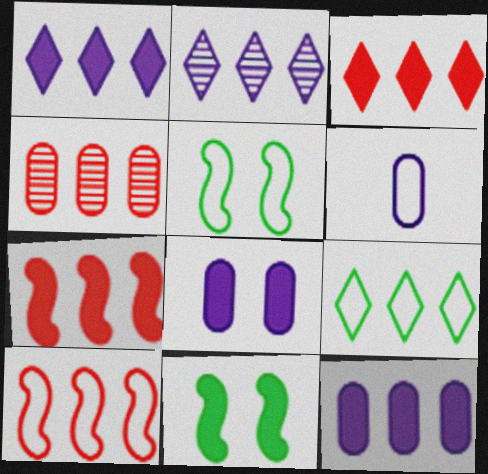[[2, 3, 9], 
[3, 4, 10]]